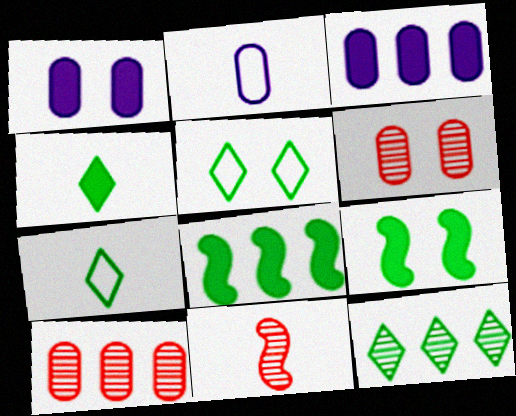[[2, 4, 11], 
[3, 5, 11], 
[4, 5, 12]]